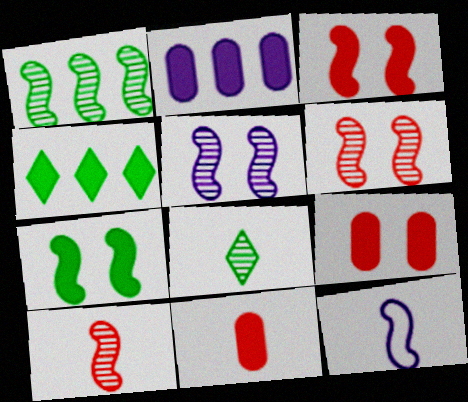[[1, 3, 12], 
[1, 5, 10], 
[8, 11, 12]]